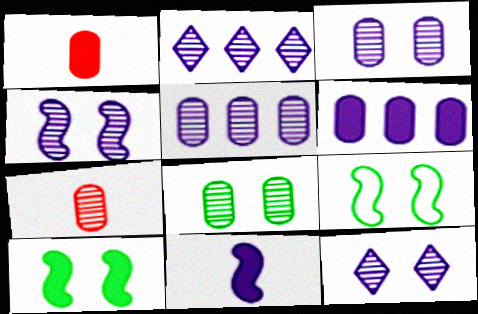[[1, 2, 9], 
[3, 4, 12], 
[5, 7, 8]]